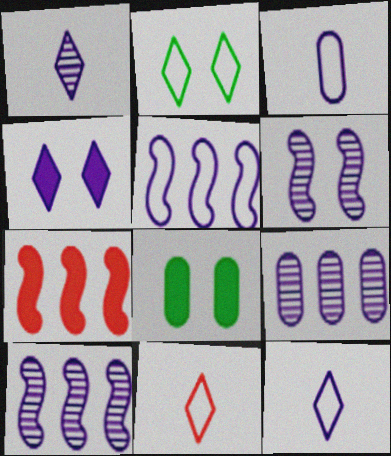[[1, 6, 9], 
[3, 4, 10], 
[8, 10, 11]]